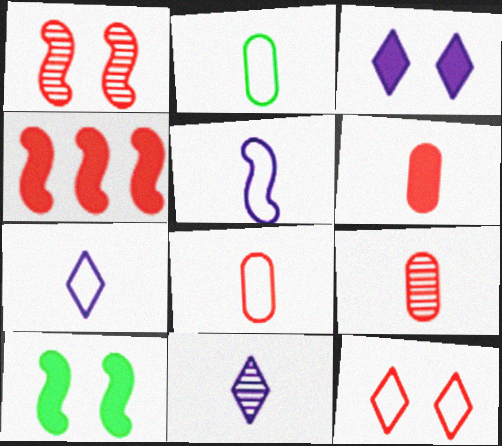[[4, 9, 12], 
[6, 8, 9]]